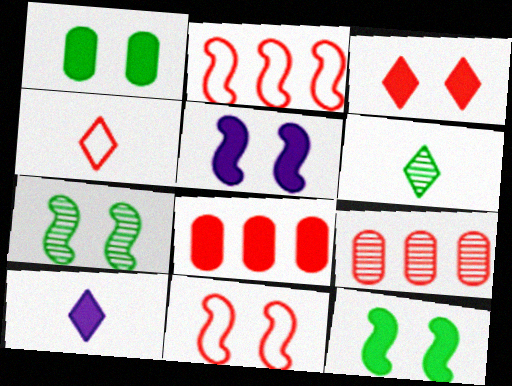[[1, 3, 5], 
[4, 6, 10], 
[5, 7, 11], 
[8, 10, 12]]